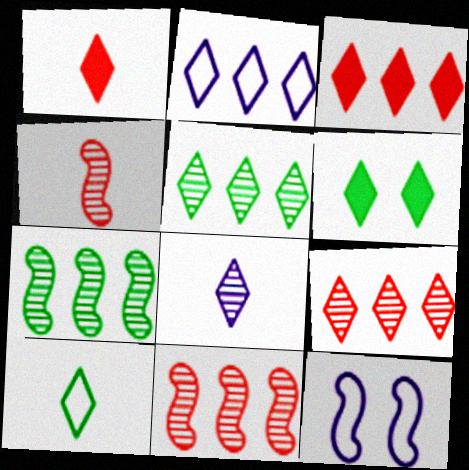[[1, 8, 10], 
[2, 3, 5], 
[5, 6, 10]]